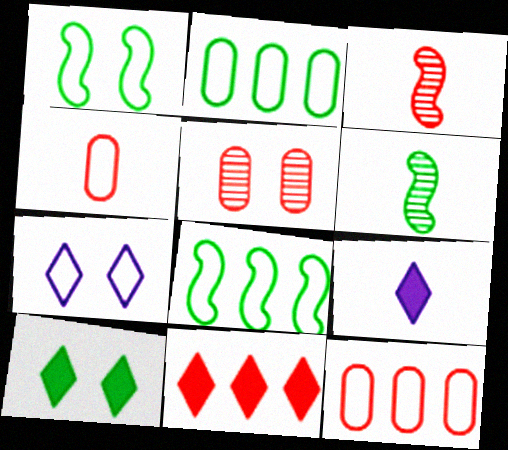[[2, 6, 10], 
[4, 6, 9], 
[4, 7, 8], 
[5, 8, 9], 
[9, 10, 11]]